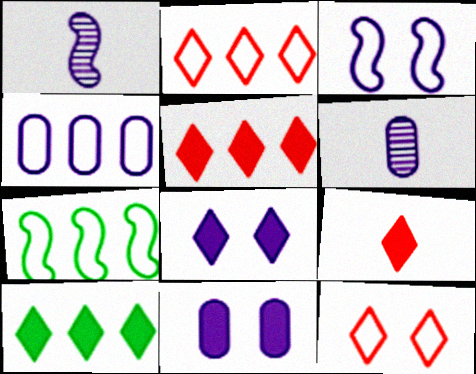[[1, 4, 8], 
[2, 4, 7], 
[4, 6, 11], 
[8, 9, 10]]